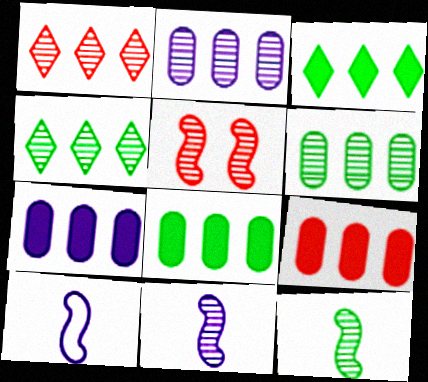[[7, 8, 9]]